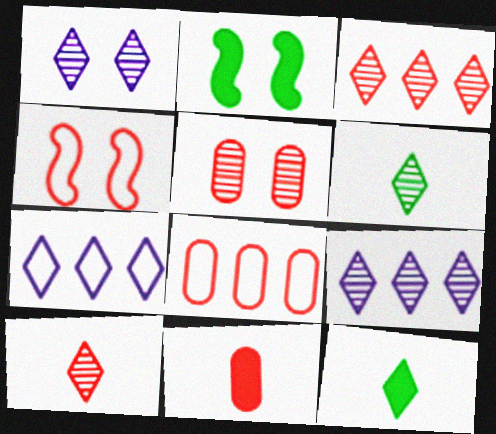[[1, 3, 6], 
[3, 4, 11], 
[5, 8, 11]]